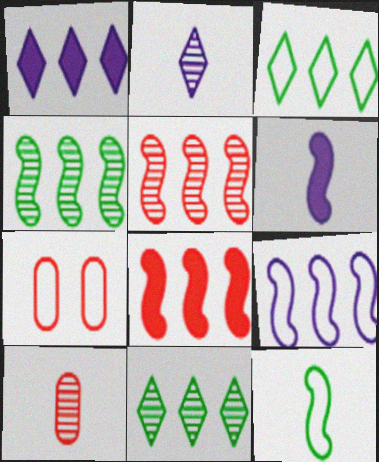[[4, 8, 9], 
[6, 7, 11]]